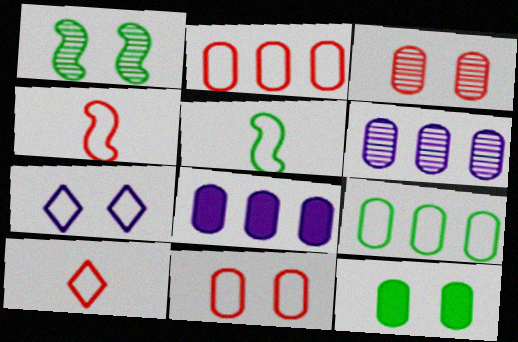[[1, 8, 10], 
[2, 5, 7], 
[4, 7, 9]]